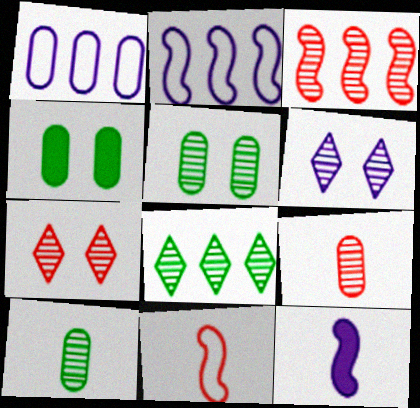[[1, 4, 9], 
[1, 6, 12], 
[3, 6, 10], 
[3, 7, 9]]